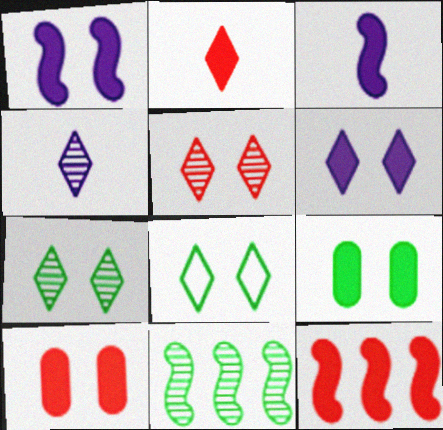[[2, 10, 12], 
[5, 6, 8]]